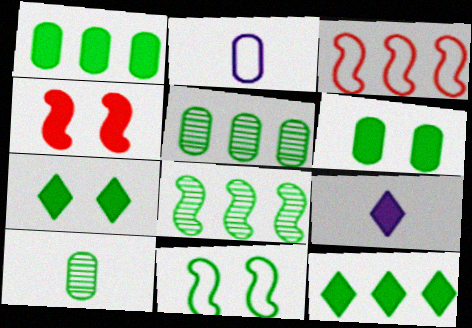[[1, 4, 9], 
[10, 11, 12]]